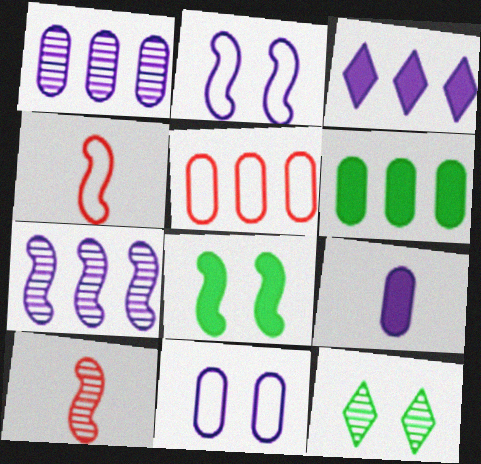[[1, 5, 6], 
[1, 9, 11], 
[1, 10, 12], 
[4, 7, 8]]